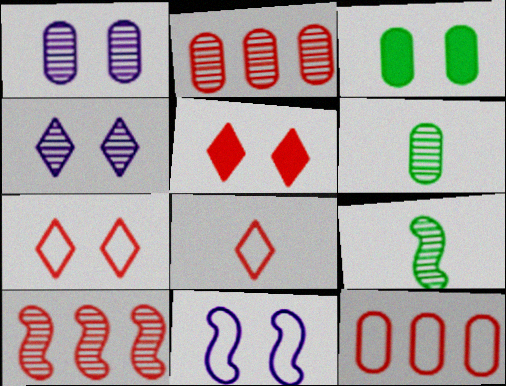[[1, 2, 6], 
[2, 4, 9], 
[4, 6, 10]]